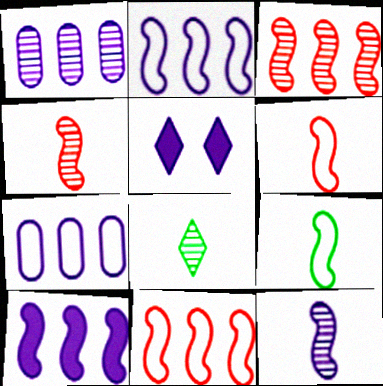[[5, 7, 12]]